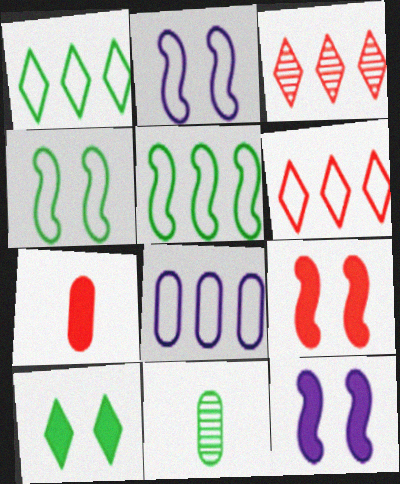[[5, 6, 8], 
[5, 10, 11], 
[6, 11, 12]]